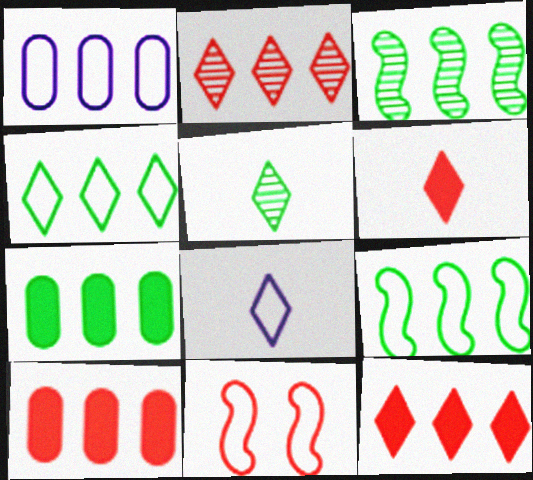[[1, 3, 12], 
[3, 4, 7], 
[5, 6, 8]]